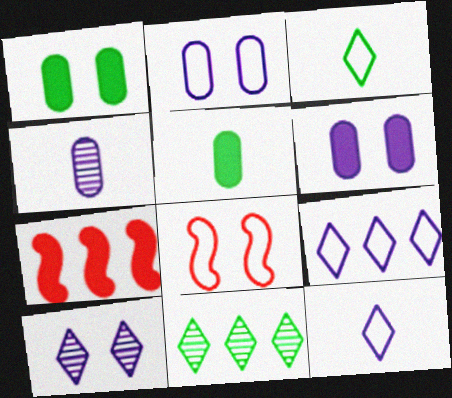[[1, 8, 10]]